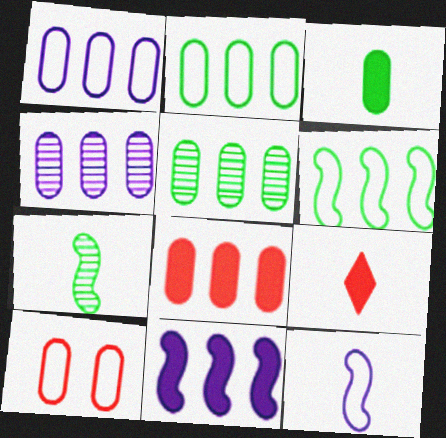[[1, 5, 8], 
[2, 4, 8], 
[3, 4, 10]]